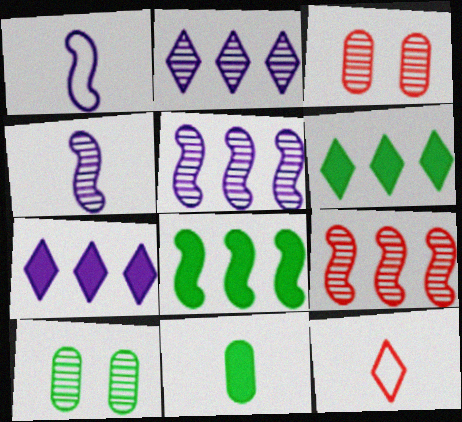[[1, 3, 6], 
[4, 11, 12]]